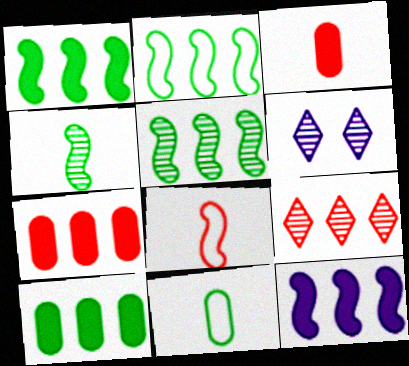[[1, 2, 5], 
[2, 3, 6], 
[6, 8, 10]]